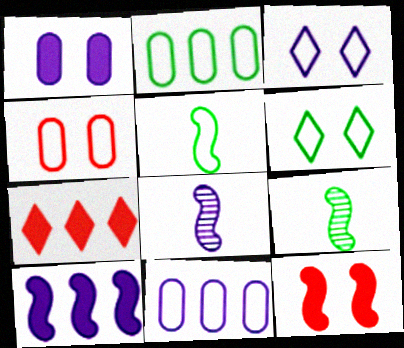[[2, 5, 6]]